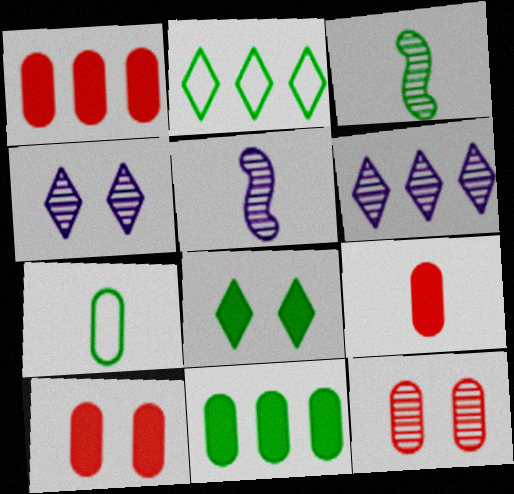[[1, 9, 10], 
[2, 5, 10], 
[3, 6, 12]]